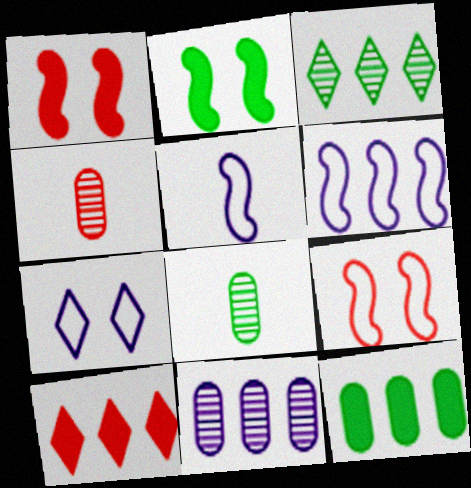[[4, 9, 10]]